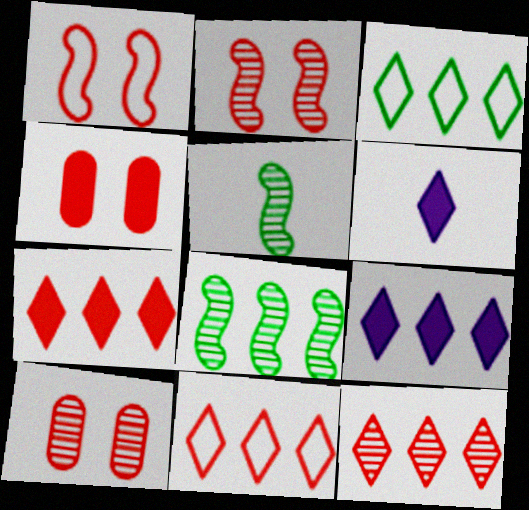[[3, 9, 12], 
[7, 11, 12]]